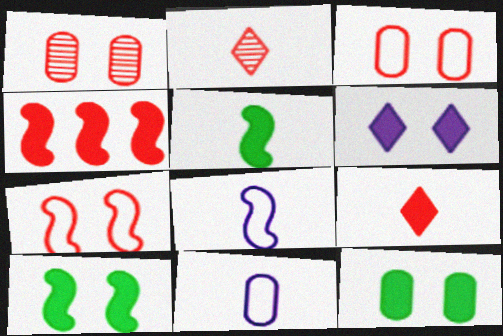[[2, 3, 4], 
[2, 5, 11]]